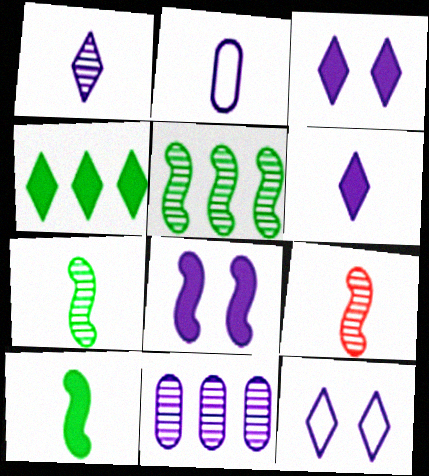[]